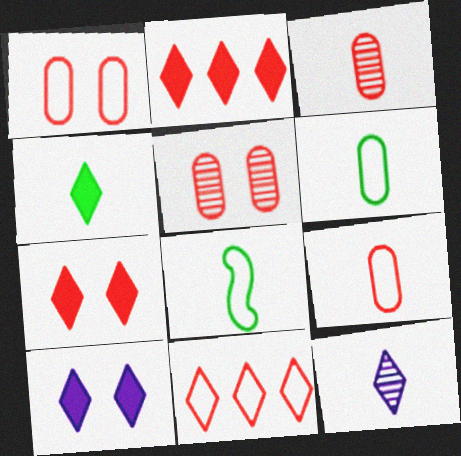[[2, 4, 10]]